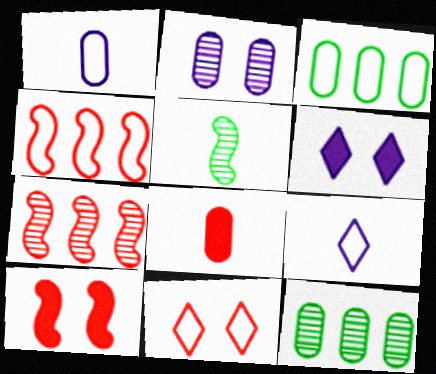[[2, 3, 8], 
[5, 8, 9], 
[7, 8, 11], 
[9, 10, 12]]